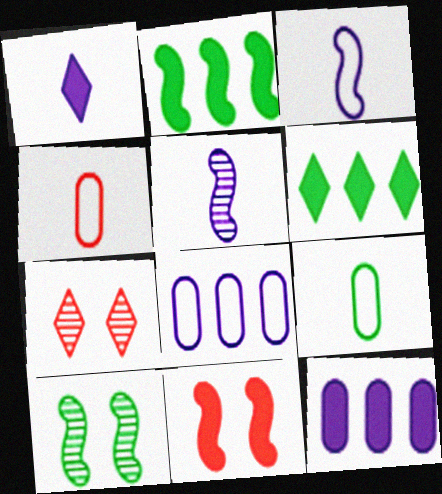[[6, 9, 10]]